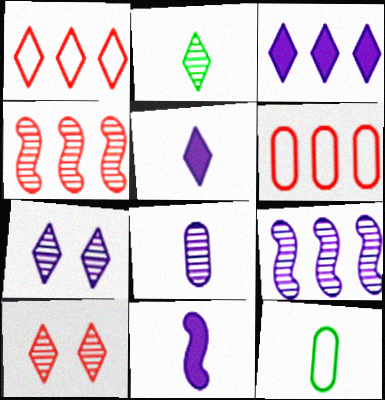[[7, 8, 9]]